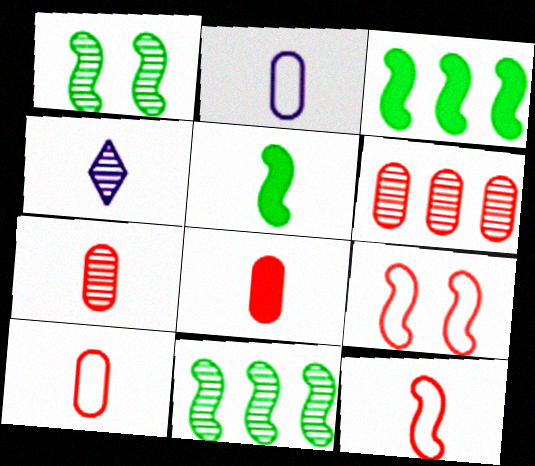[[1, 4, 6], 
[4, 5, 10], 
[7, 8, 10]]